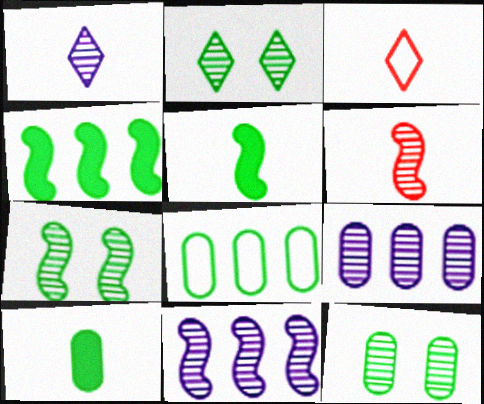[[2, 5, 8], 
[2, 6, 9], 
[2, 7, 12], 
[6, 7, 11], 
[8, 10, 12]]